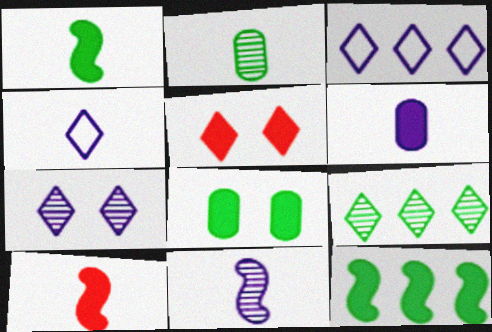[[2, 4, 10], 
[4, 5, 9], 
[4, 6, 11], 
[5, 6, 12]]